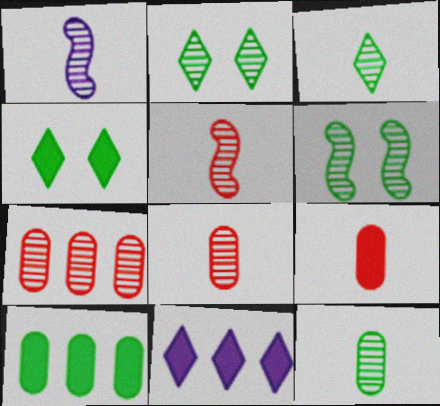[[1, 2, 7], 
[1, 3, 8]]